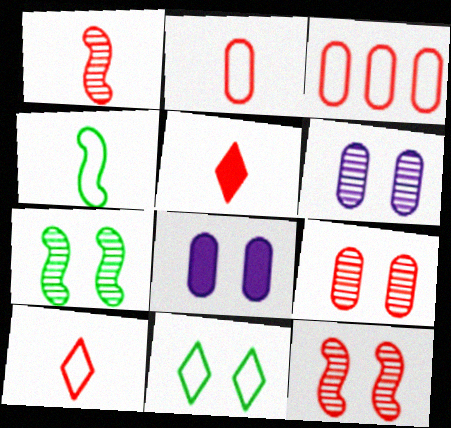[[1, 2, 5], 
[3, 5, 12], 
[8, 11, 12]]